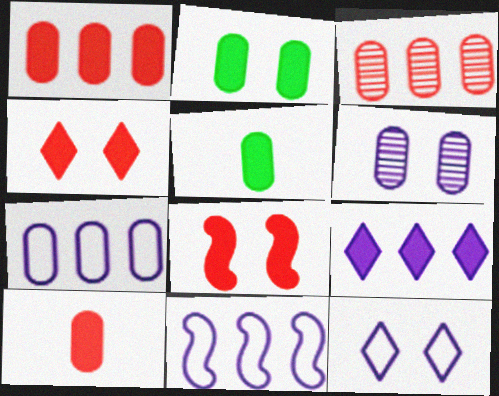[[5, 8, 9]]